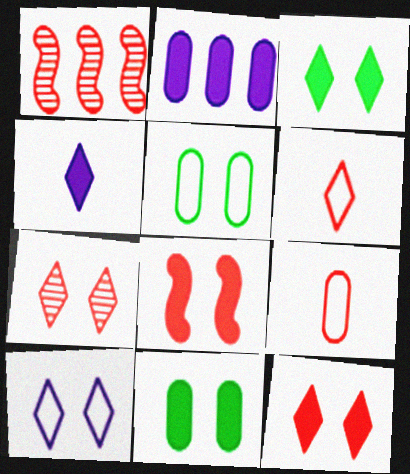[[1, 4, 5], 
[1, 9, 12], 
[3, 7, 10]]